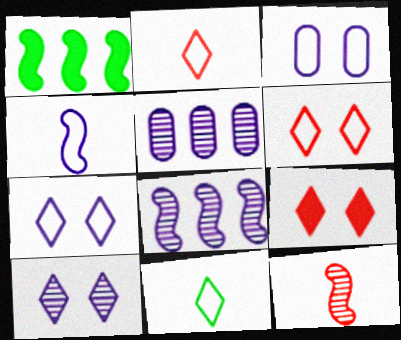[]